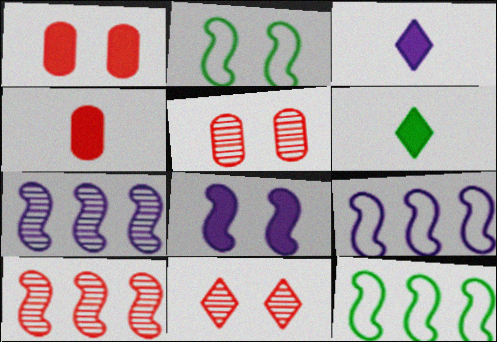[[3, 5, 12], 
[5, 6, 9]]